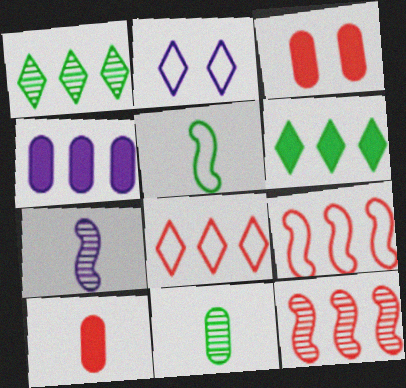[[1, 4, 9], 
[2, 4, 7]]